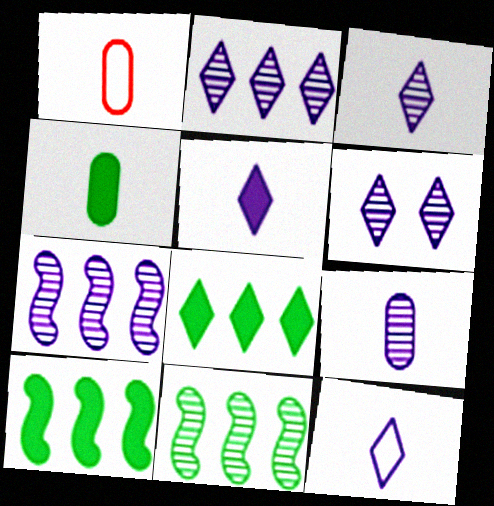[[1, 4, 9], 
[1, 6, 10], 
[2, 3, 6], 
[3, 5, 12], 
[6, 7, 9]]